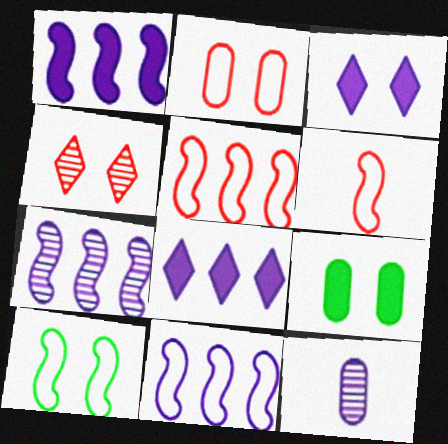[[1, 7, 11], 
[3, 11, 12], 
[6, 10, 11]]